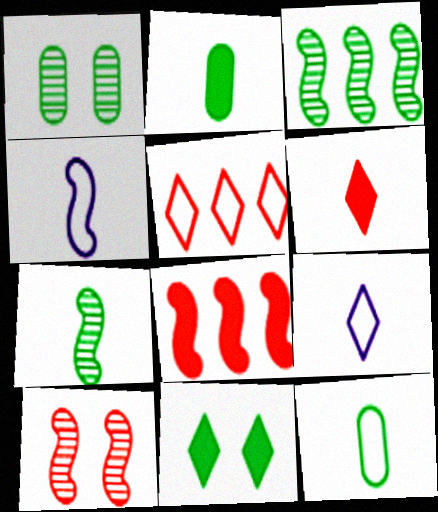[[1, 8, 9], 
[3, 11, 12]]